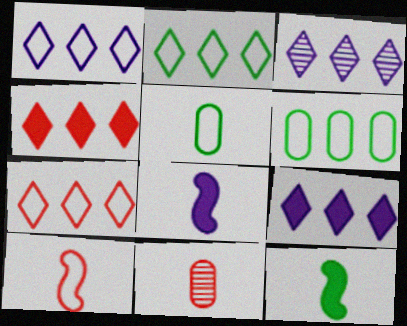[[1, 2, 7], 
[1, 3, 9], 
[2, 3, 4]]